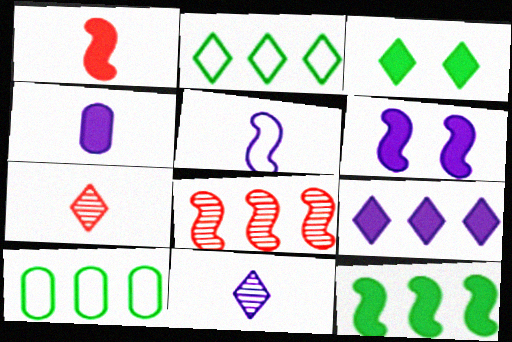[[1, 6, 12], 
[4, 5, 11], 
[4, 6, 9], 
[6, 7, 10], 
[8, 9, 10]]